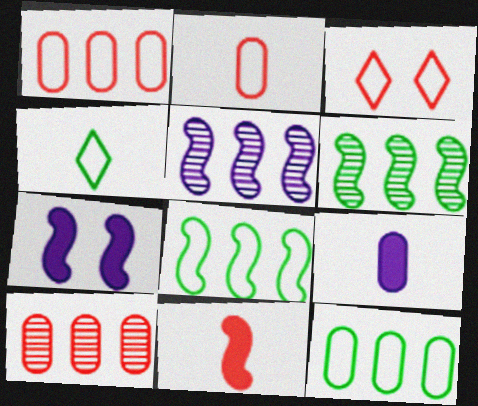[[3, 6, 9], 
[3, 10, 11], 
[4, 7, 10]]